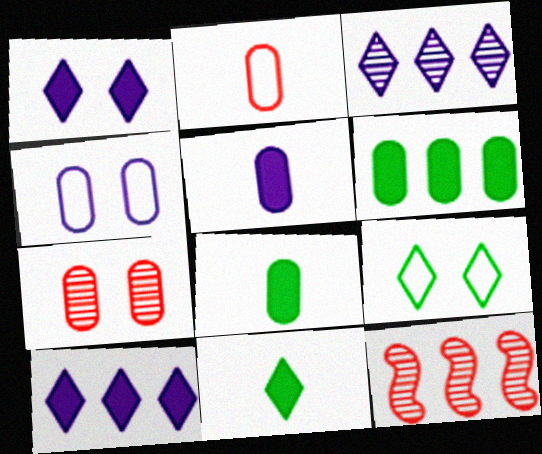[[4, 11, 12], 
[5, 9, 12]]